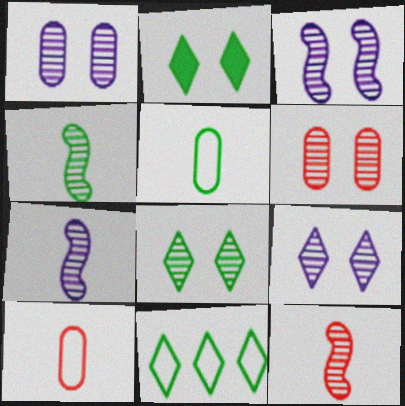[[1, 3, 9], 
[3, 6, 8], 
[4, 7, 12]]